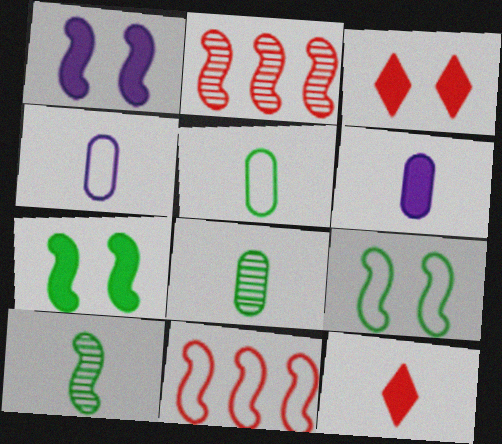[[1, 10, 11], 
[4, 10, 12]]